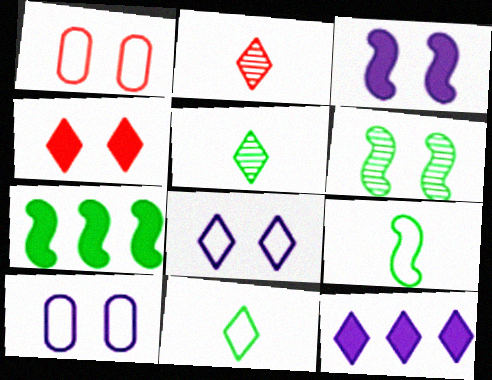[[2, 7, 10], 
[4, 6, 10], 
[6, 7, 9]]